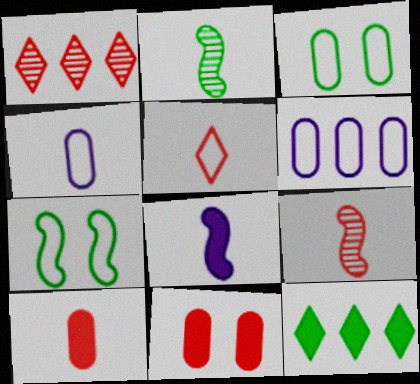[[1, 3, 8], 
[2, 3, 12], 
[5, 6, 7], 
[5, 9, 10], 
[8, 11, 12]]